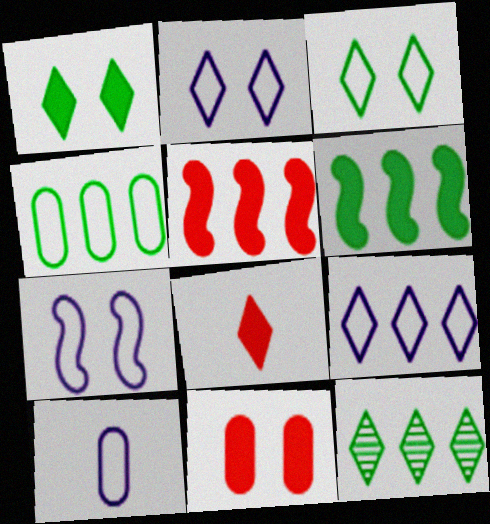[[2, 8, 12], 
[4, 6, 12], 
[5, 8, 11], 
[7, 9, 10]]